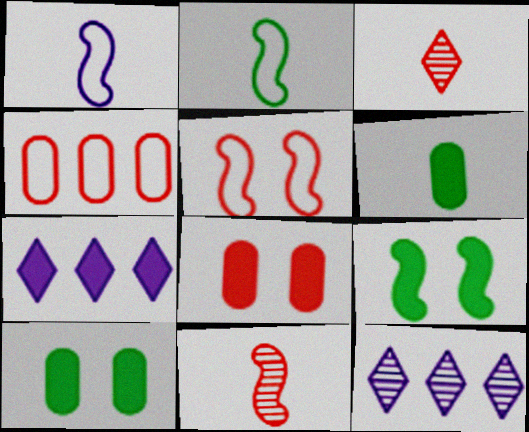[[1, 3, 6], 
[2, 8, 12], 
[5, 6, 12]]